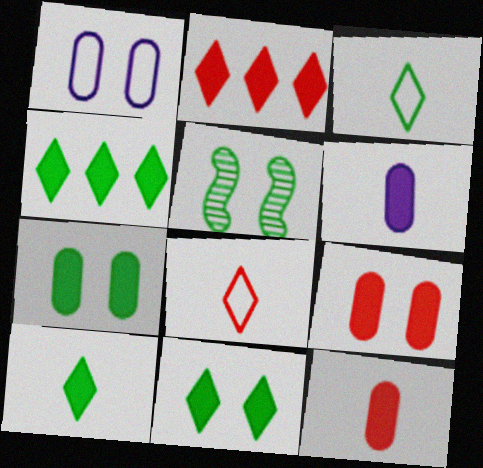[[4, 10, 11]]